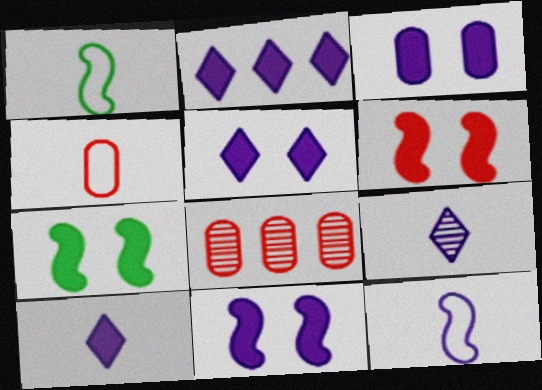[[1, 5, 8], 
[2, 5, 10], 
[3, 5, 11], 
[6, 7, 11]]